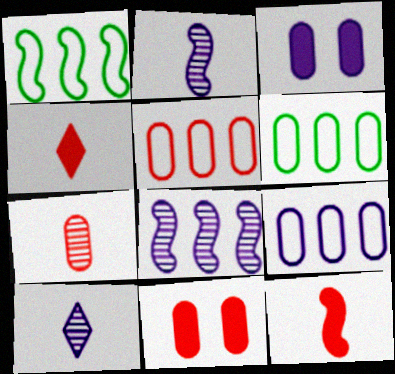[[1, 10, 11], 
[3, 6, 7], 
[5, 6, 9], 
[5, 7, 11]]